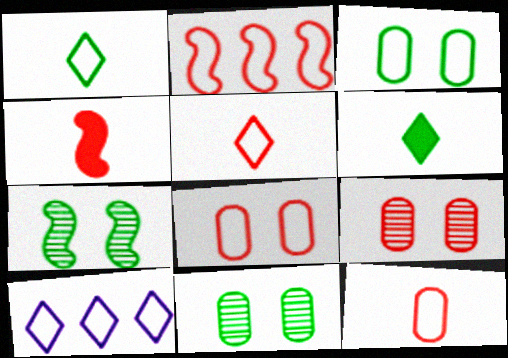[[2, 5, 8], 
[4, 10, 11]]